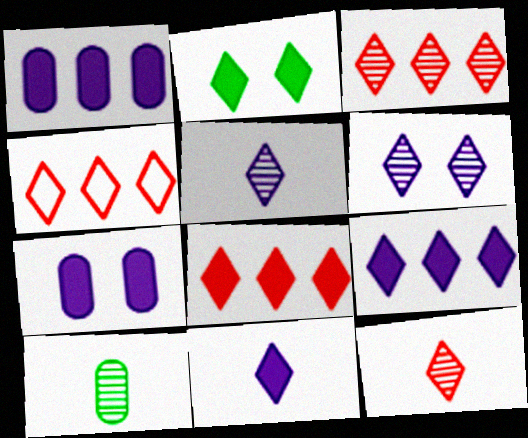[[2, 4, 5], 
[2, 8, 11], 
[3, 4, 8]]